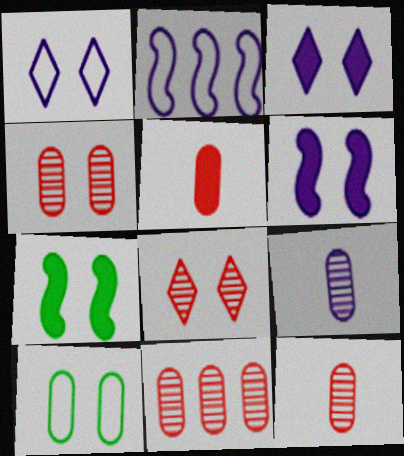[[1, 4, 7], 
[2, 3, 9], 
[4, 11, 12], 
[6, 8, 10]]